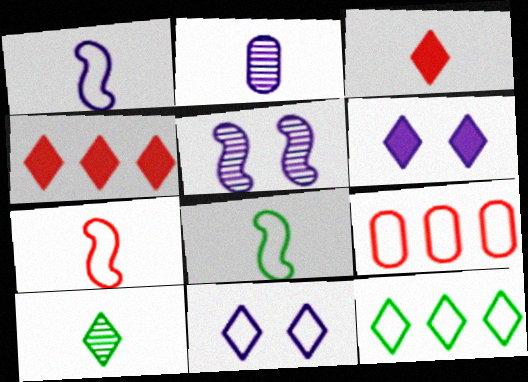[[1, 7, 8], 
[2, 3, 8], 
[4, 10, 11], 
[8, 9, 11]]